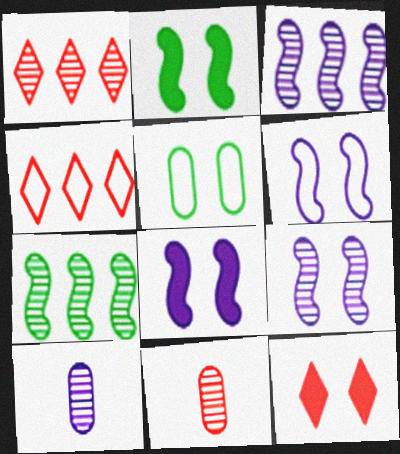[[2, 4, 10], 
[5, 9, 12], 
[6, 8, 9]]